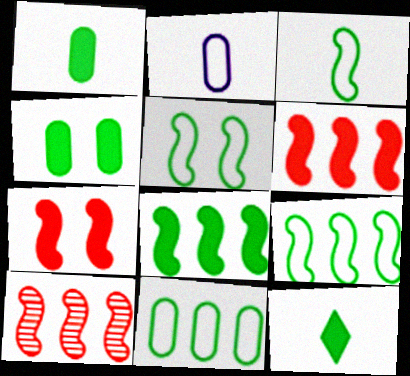[[3, 5, 9], 
[4, 8, 12]]